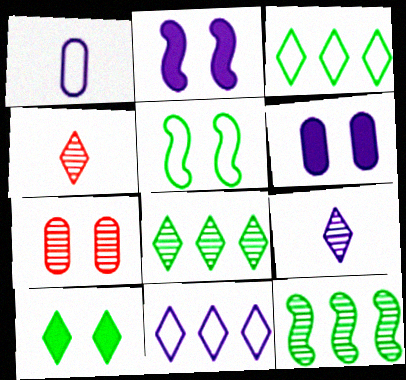[[4, 10, 11], 
[7, 9, 12]]